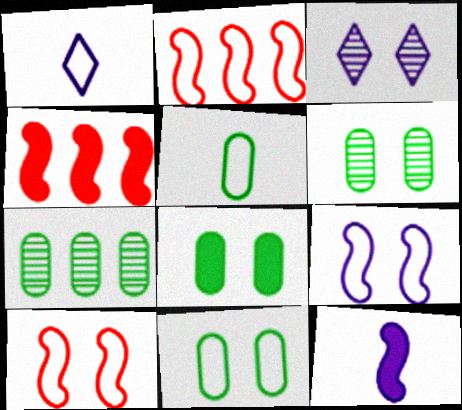[[1, 2, 11], 
[1, 4, 6], 
[3, 4, 5], 
[3, 8, 10], 
[5, 7, 8], 
[6, 8, 11]]